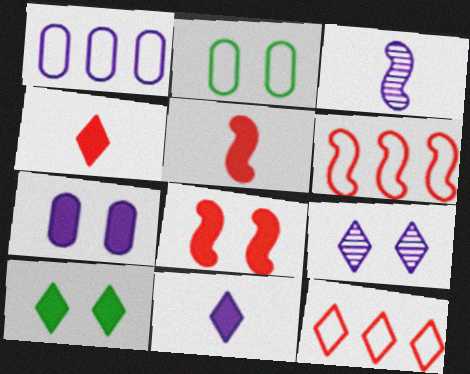[[2, 8, 9], 
[7, 8, 10]]